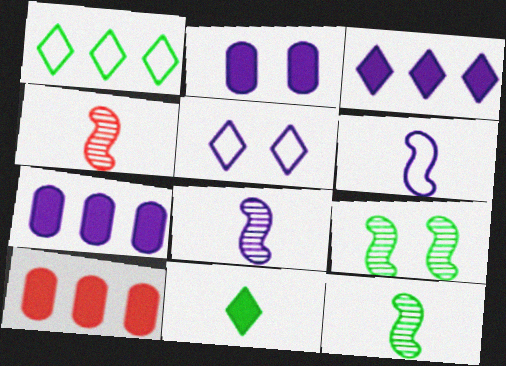[[1, 2, 4], 
[4, 8, 12], 
[5, 7, 8], 
[5, 10, 12]]